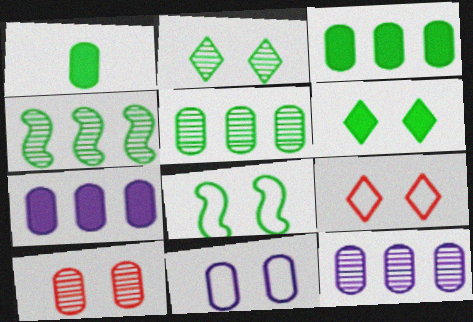[[8, 9, 11]]